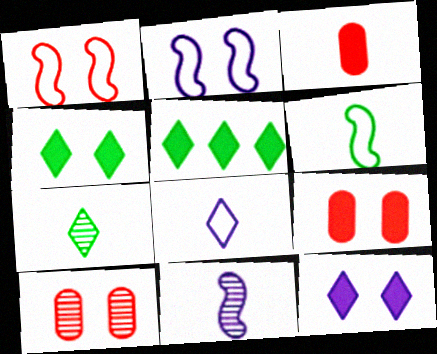[[2, 4, 10]]